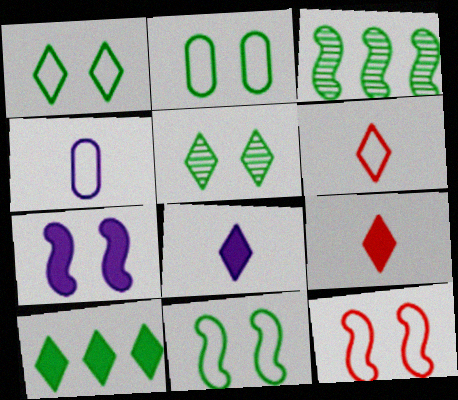[[1, 2, 11]]